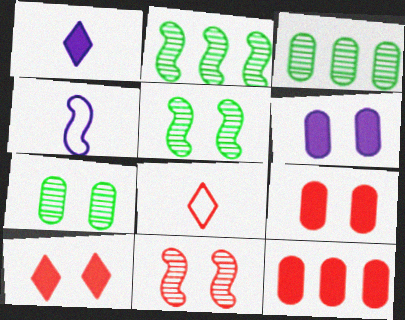[[2, 6, 8], 
[3, 4, 10], 
[8, 11, 12]]